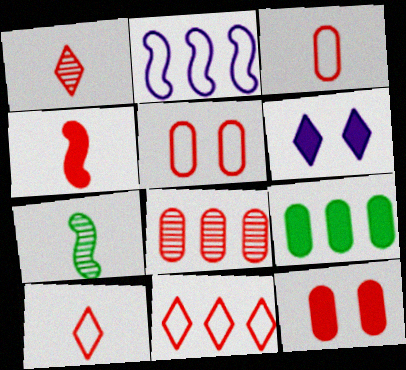[[1, 3, 4], 
[3, 8, 12], 
[4, 6, 9]]